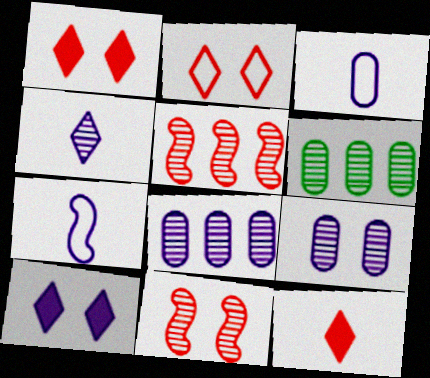[[1, 6, 7], 
[4, 6, 11], 
[7, 8, 10]]